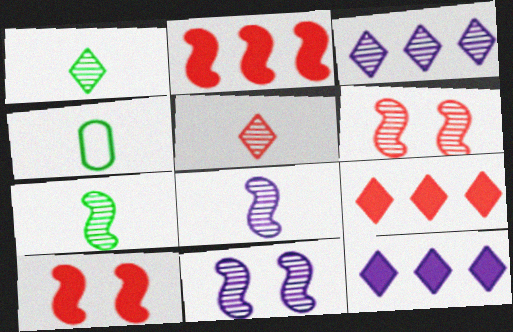[[3, 4, 10], 
[4, 6, 12], 
[4, 9, 11]]